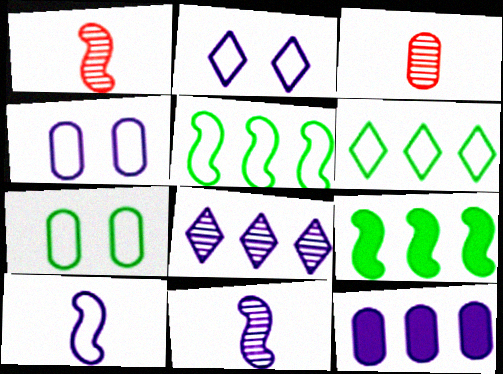[[2, 3, 9], 
[2, 11, 12], 
[3, 7, 12]]